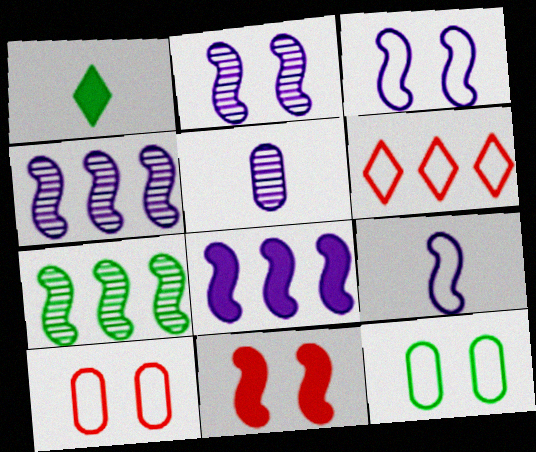[[1, 4, 10], 
[1, 7, 12], 
[2, 8, 9], 
[6, 9, 12], 
[7, 9, 11]]